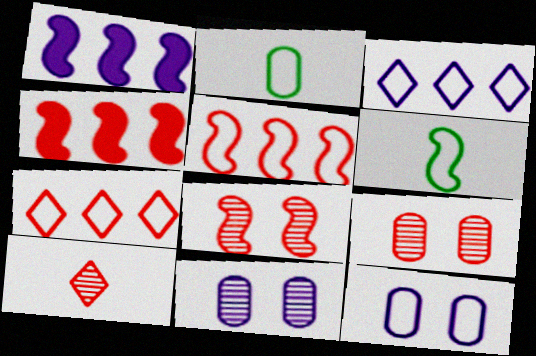[[1, 6, 8], 
[6, 7, 12]]